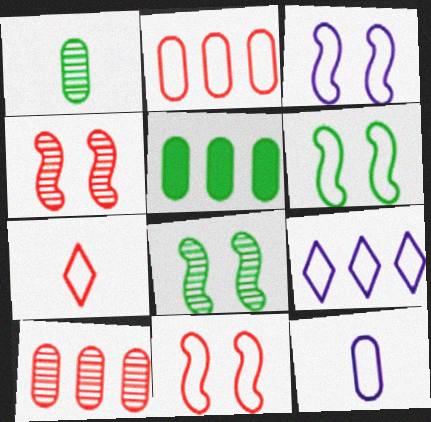[[2, 7, 11], 
[3, 6, 11], 
[3, 9, 12]]